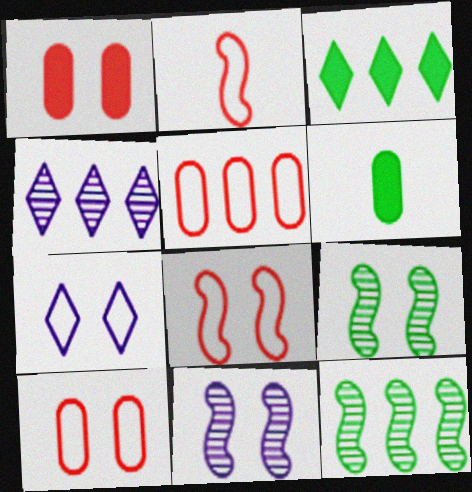[[1, 7, 9], 
[4, 6, 8]]